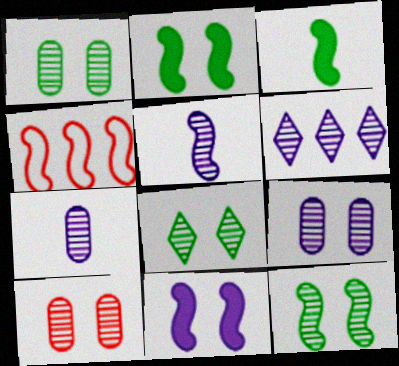[[1, 8, 12], 
[1, 9, 10], 
[2, 4, 5], 
[5, 6, 9]]